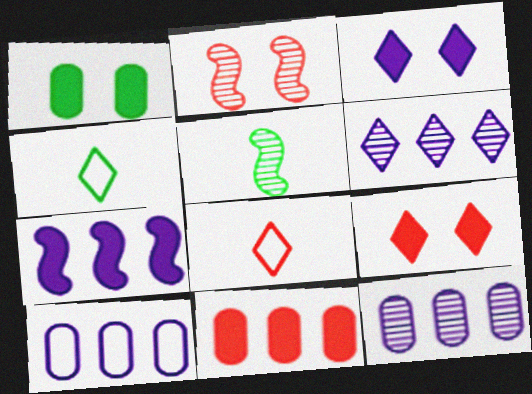[[2, 8, 11], 
[4, 6, 9], 
[5, 9, 10], 
[6, 7, 10]]